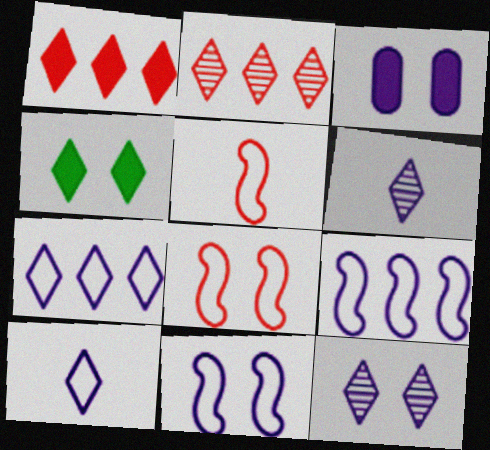[[2, 4, 10], 
[3, 6, 9], 
[3, 11, 12]]